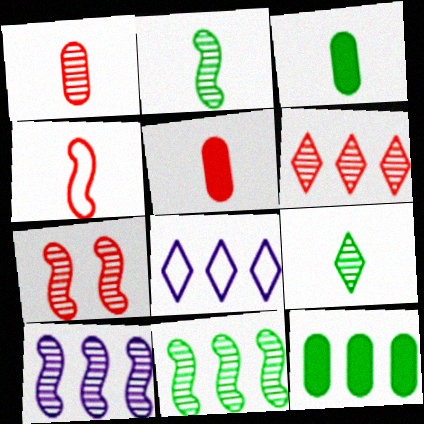[[1, 6, 7], 
[2, 7, 10], 
[3, 7, 8]]